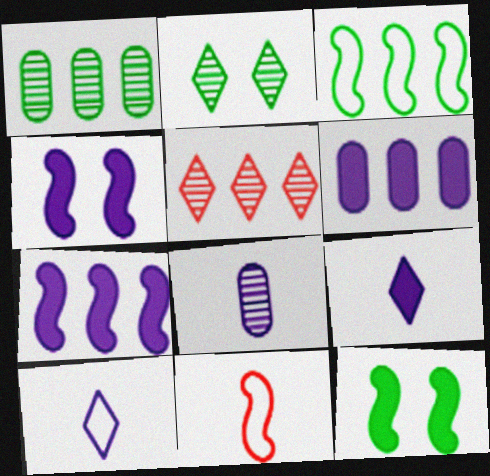[[2, 6, 11], 
[3, 5, 6], 
[4, 6, 9]]